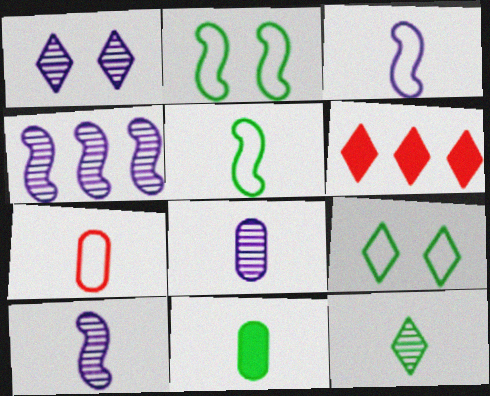[[1, 4, 8], 
[2, 6, 8], 
[5, 11, 12], 
[7, 8, 11]]